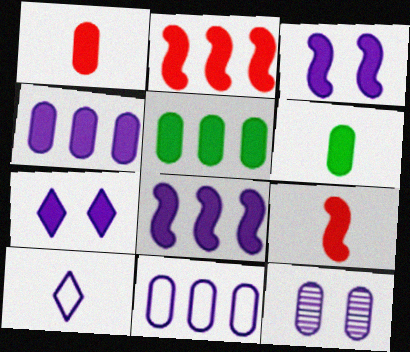[[2, 6, 7], 
[5, 7, 9], 
[8, 10, 12]]